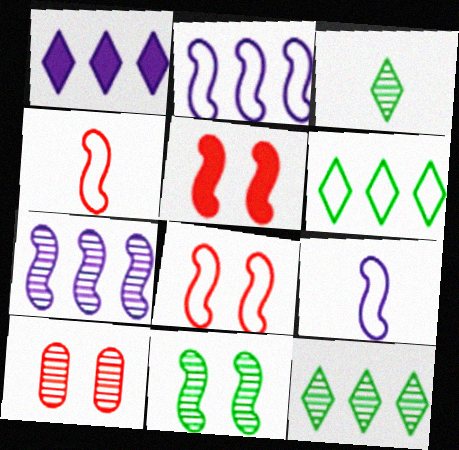[[3, 7, 10]]